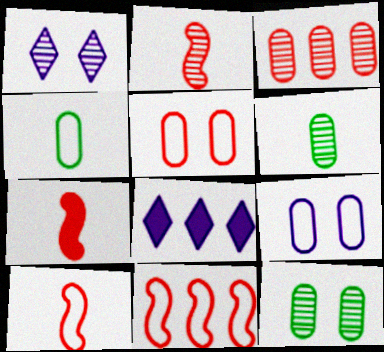[[2, 7, 10], 
[8, 10, 12]]